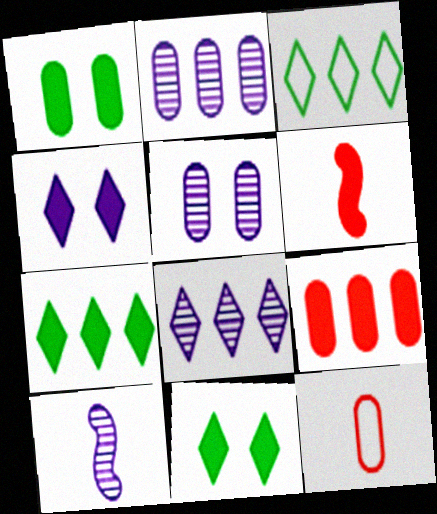[[1, 2, 12], 
[3, 5, 6], 
[5, 8, 10]]